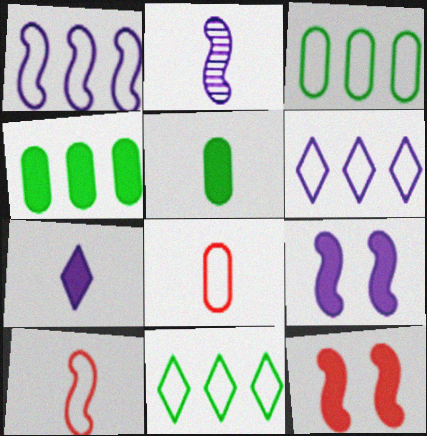[[1, 2, 9], 
[4, 7, 12]]